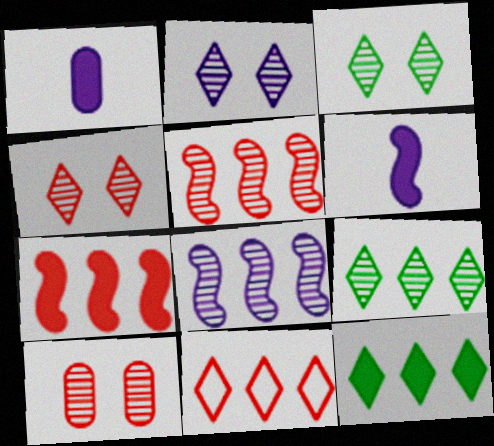[[2, 3, 4]]